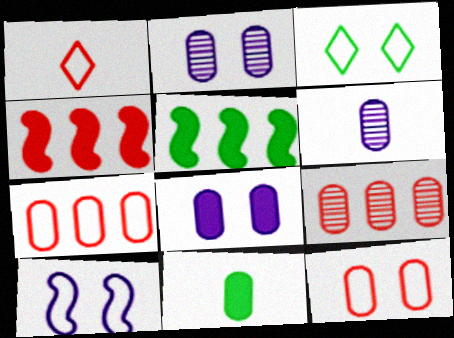[[1, 2, 5], 
[2, 7, 11], 
[3, 4, 6], 
[3, 10, 12]]